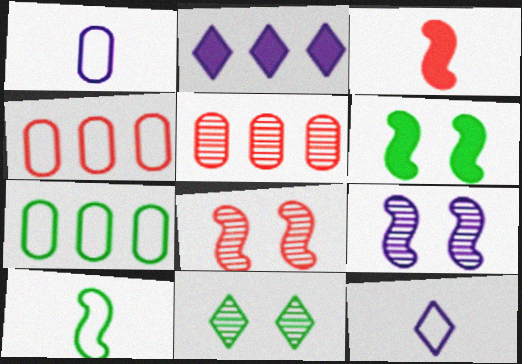[[1, 2, 9], 
[5, 6, 12]]